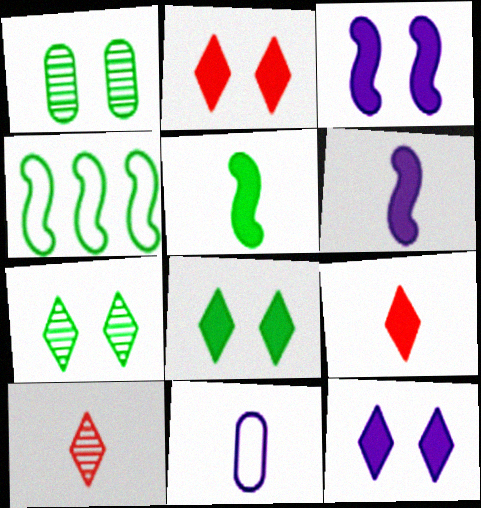[[2, 8, 12], 
[5, 10, 11]]